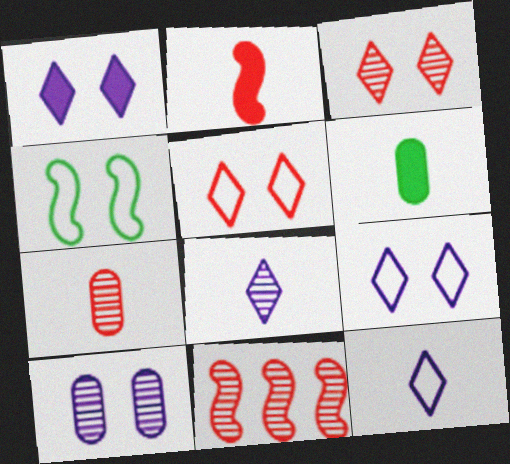[[3, 7, 11], 
[6, 9, 11]]